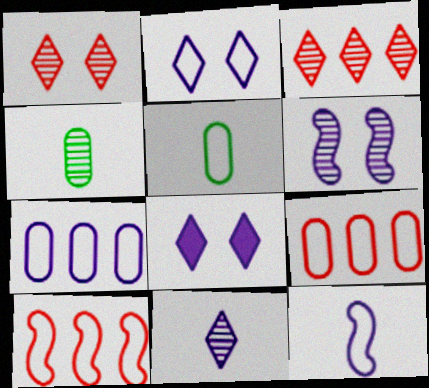[[2, 5, 10], 
[2, 7, 12], 
[3, 4, 6], 
[4, 8, 10]]